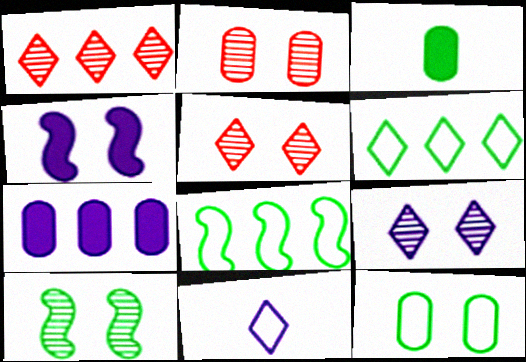[[1, 7, 8], 
[2, 9, 10], 
[3, 6, 10], 
[4, 5, 12]]